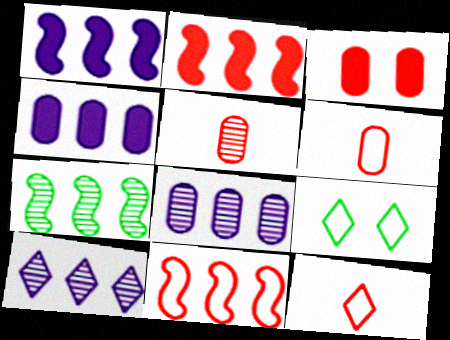[[1, 5, 9], 
[1, 7, 11]]